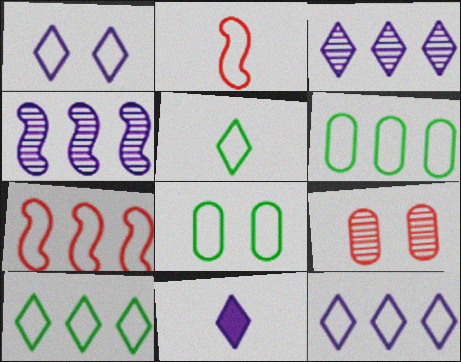[[1, 2, 6], 
[1, 3, 11], 
[2, 8, 12], 
[6, 7, 12]]